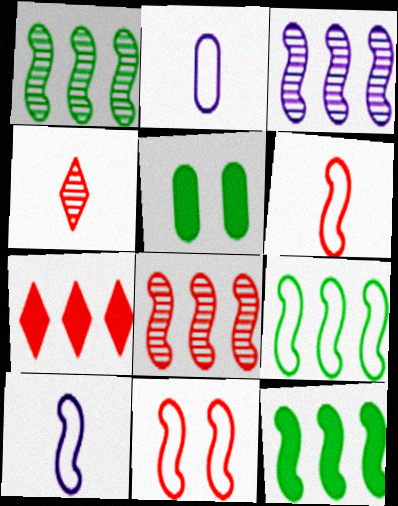[[1, 3, 8], 
[1, 9, 12], 
[9, 10, 11]]